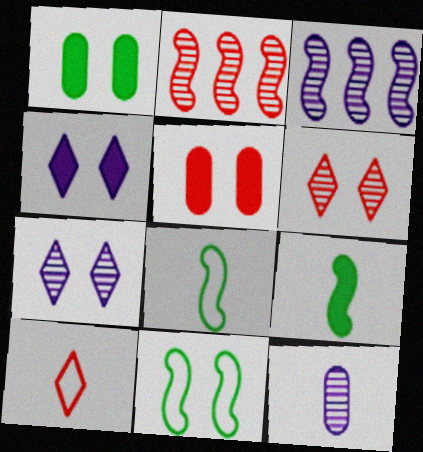[[1, 3, 10], 
[2, 5, 10], 
[3, 7, 12], 
[5, 7, 11], 
[9, 10, 12]]